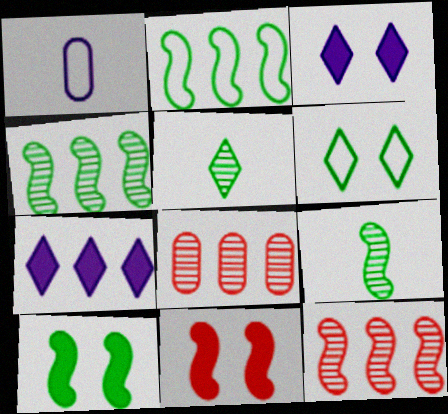[[2, 7, 8], 
[2, 9, 10]]